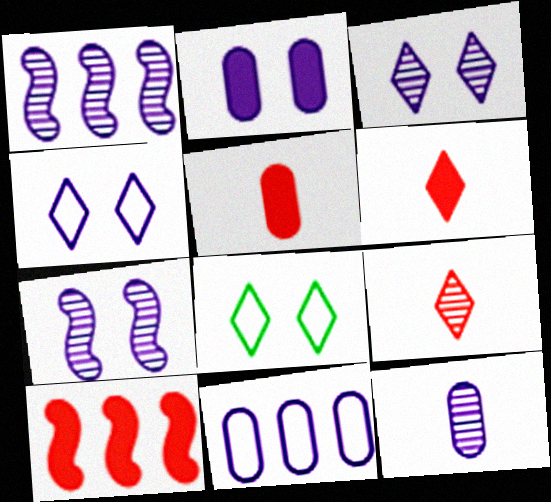[[1, 3, 12], 
[1, 5, 8], 
[2, 4, 7], 
[2, 11, 12], 
[8, 10, 12]]